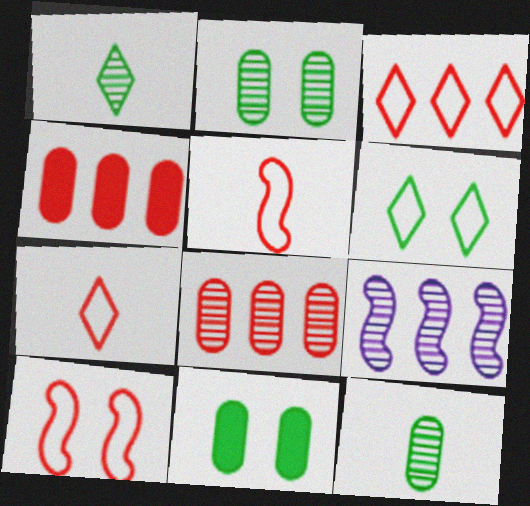[[7, 9, 11]]